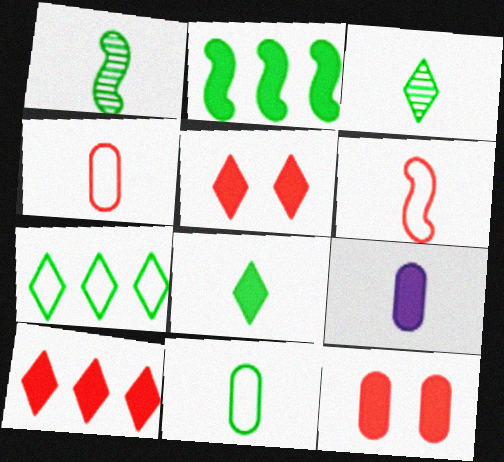[[1, 8, 11], 
[2, 5, 9], 
[3, 6, 9]]